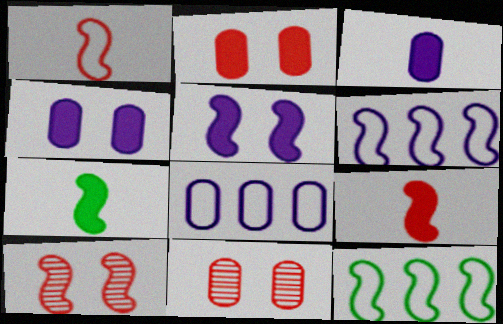[[6, 7, 10]]